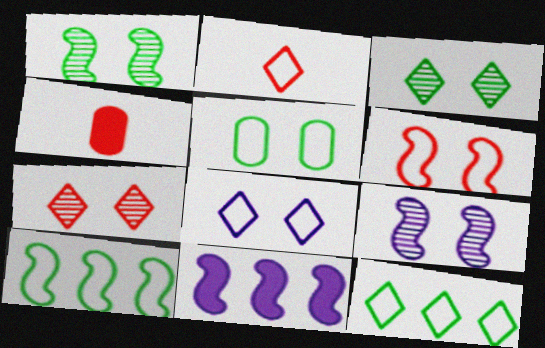[[2, 8, 12], 
[4, 9, 12], 
[5, 6, 8]]